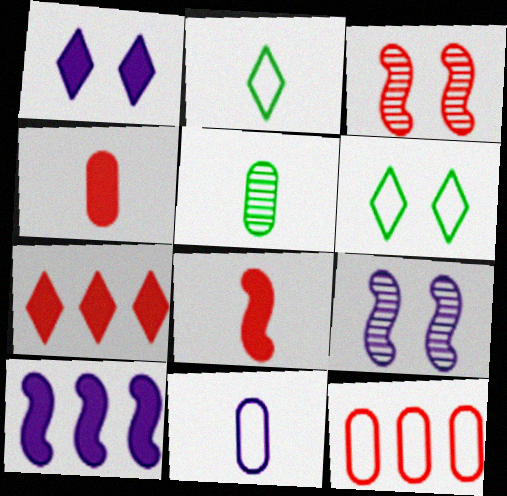[[4, 5, 11]]